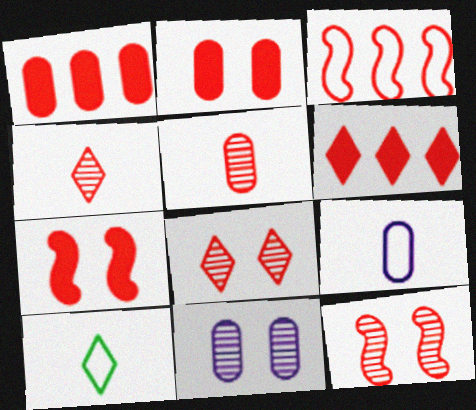[[2, 3, 4]]